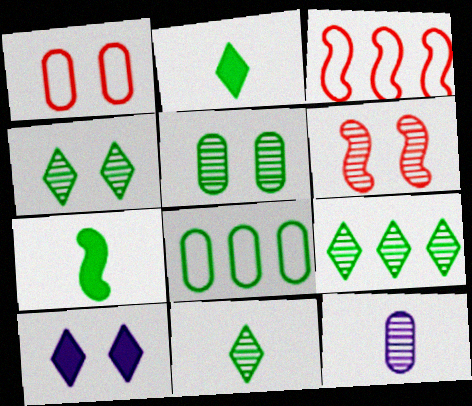[[4, 7, 8], 
[4, 9, 11], 
[6, 9, 12]]